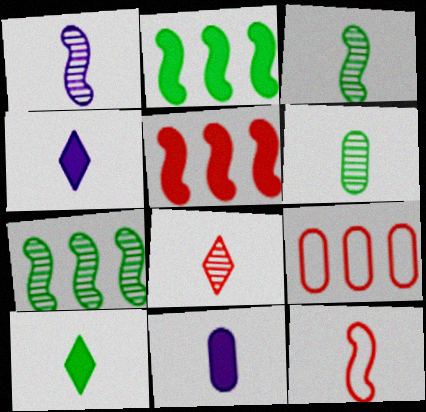[[1, 6, 8], 
[4, 6, 12]]